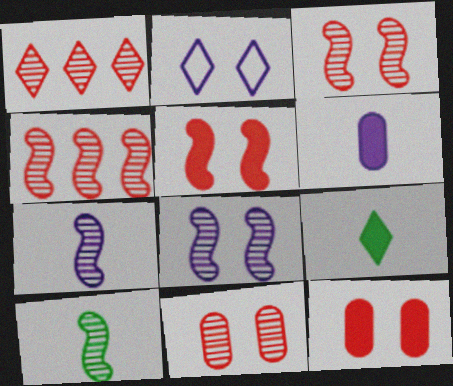[[1, 2, 9], 
[4, 8, 10]]